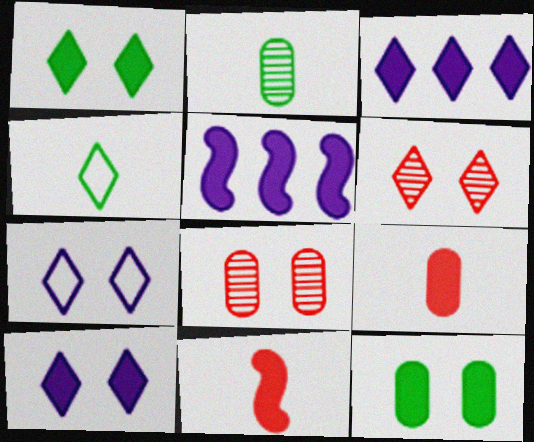[[1, 5, 9], 
[1, 6, 7], 
[3, 4, 6], 
[3, 11, 12], 
[4, 5, 8]]